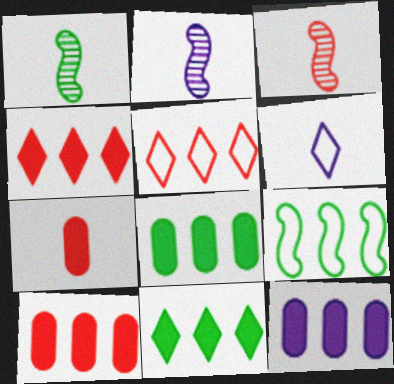[[1, 2, 3], 
[1, 6, 7], 
[8, 10, 12]]